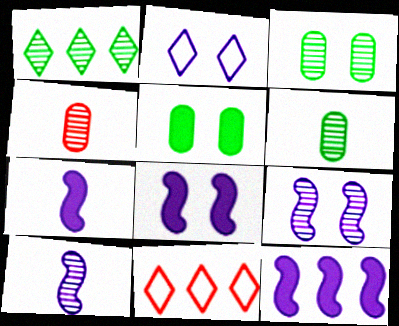[[1, 4, 9], 
[3, 7, 11], 
[5, 10, 11], 
[6, 8, 11], 
[7, 8, 12]]